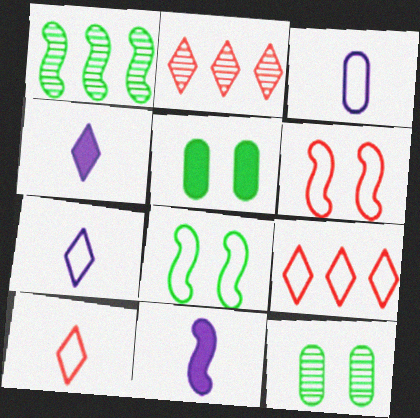[[1, 6, 11], 
[3, 8, 9], 
[9, 11, 12]]